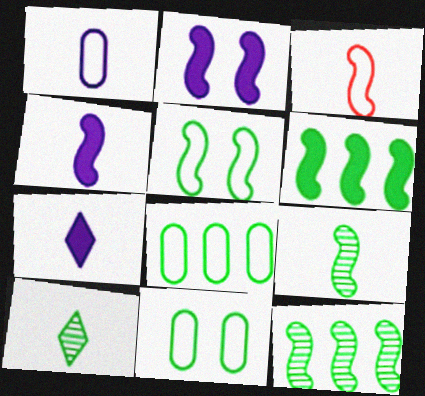[[2, 3, 12], 
[3, 4, 9], 
[5, 6, 9], 
[6, 10, 11]]